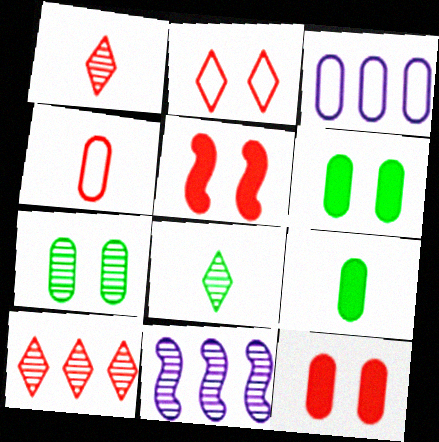[[1, 7, 11], 
[2, 9, 11], 
[3, 5, 8], 
[4, 5, 10]]